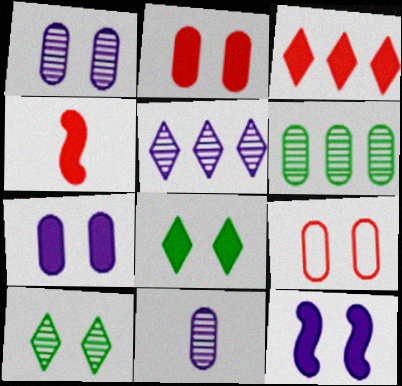[[2, 3, 4], 
[2, 8, 12], 
[9, 10, 12]]